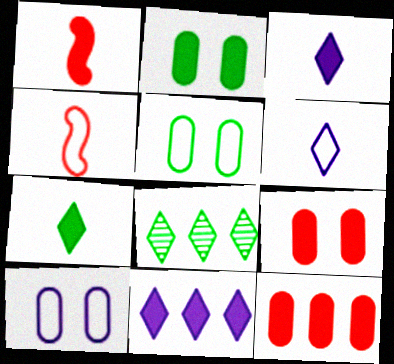[[1, 2, 11], 
[1, 8, 10]]